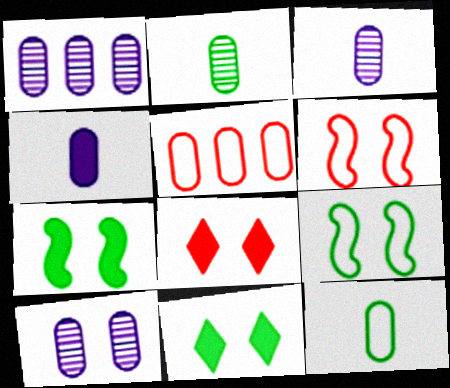[[1, 3, 10], 
[6, 10, 11], 
[8, 9, 10]]